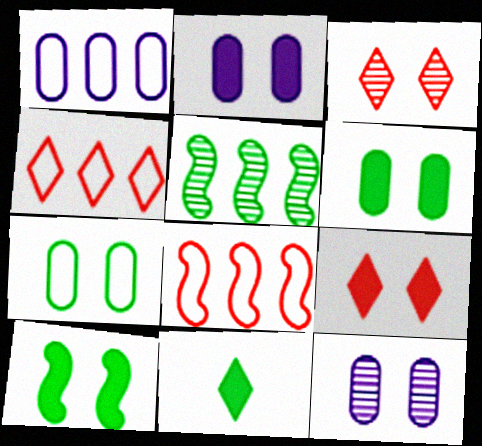[[2, 9, 10], 
[5, 7, 11], 
[8, 11, 12]]